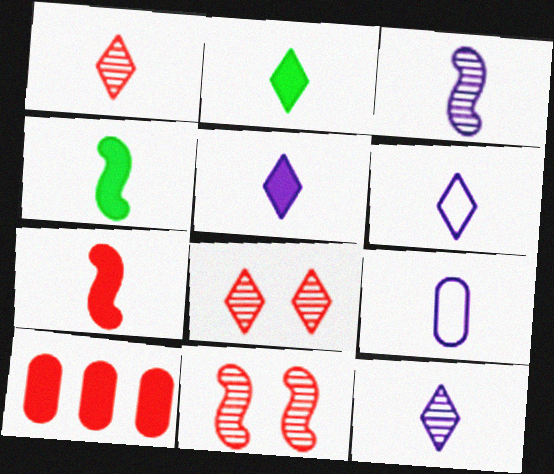[[1, 2, 6], 
[1, 4, 9], 
[3, 5, 9], 
[5, 6, 12]]